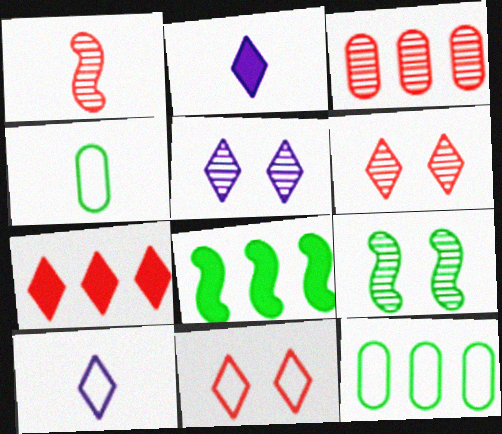[[1, 2, 4], 
[1, 3, 6]]